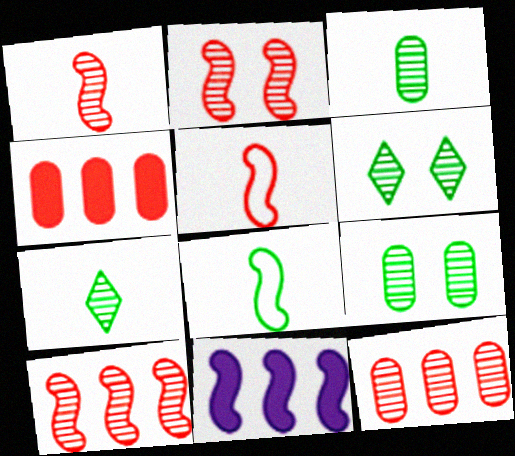[[1, 2, 10], 
[2, 8, 11]]